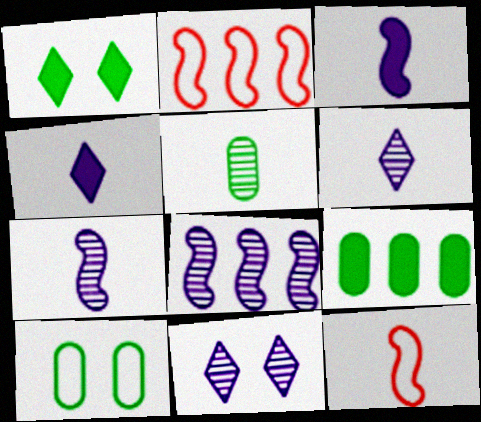[[4, 5, 12], 
[5, 9, 10], 
[9, 11, 12]]